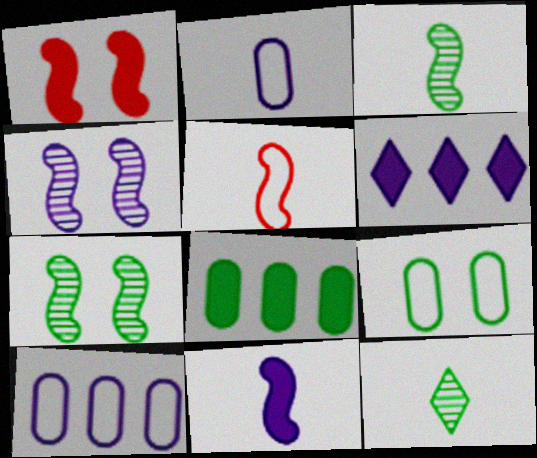[[1, 10, 12], 
[2, 4, 6], 
[3, 5, 11]]